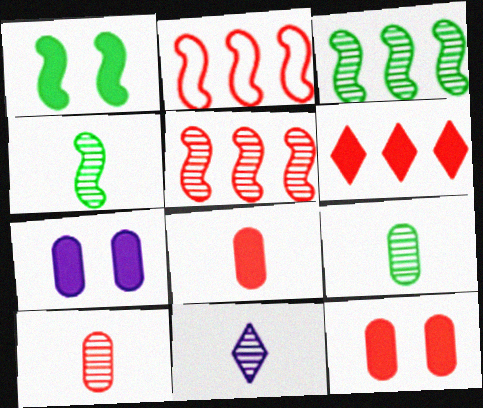[[4, 10, 11]]